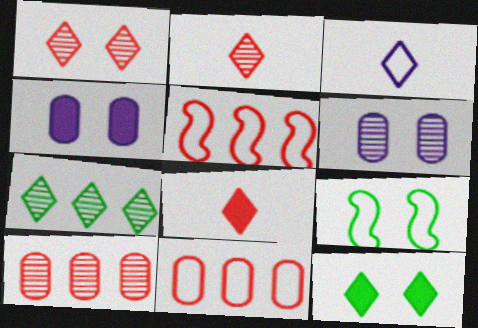[[1, 4, 9], 
[3, 9, 11]]